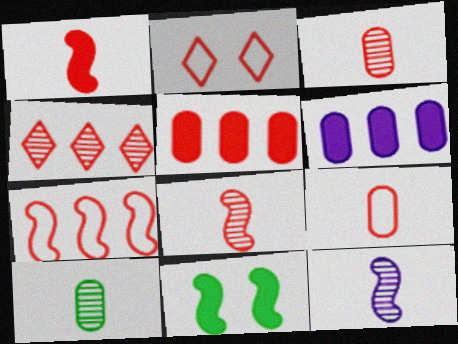[[2, 5, 8], 
[2, 7, 9], 
[4, 5, 7], 
[7, 11, 12]]